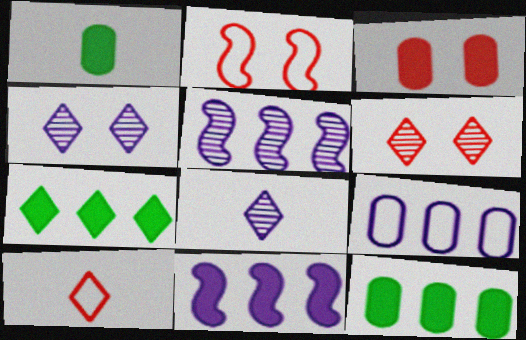[[2, 3, 6], 
[2, 8, 12], 
[4, 7, 10]]